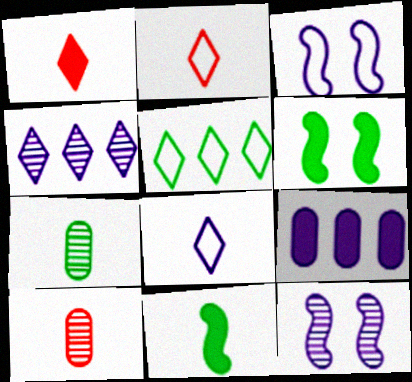[[1, 6, 9], 
[5, 6, 7], 
[8, 9, 12], 
[8, 10, 11]]